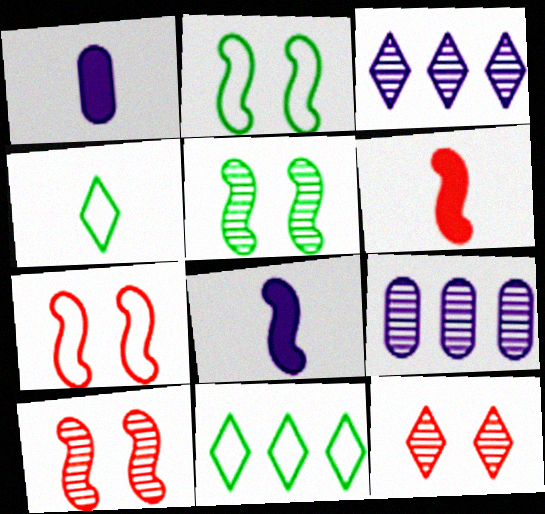[[1, 10, 11]]